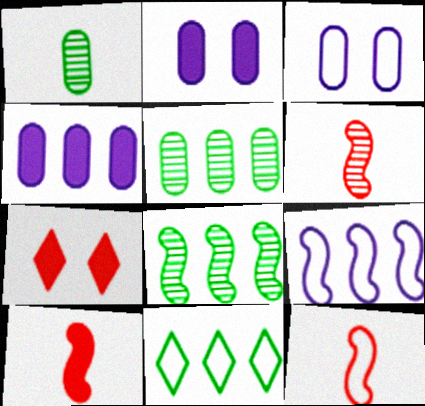[[1, 7, 9], 
[2, 6, 11], 
[3, 11, 12], 
[6, 10, 12]]